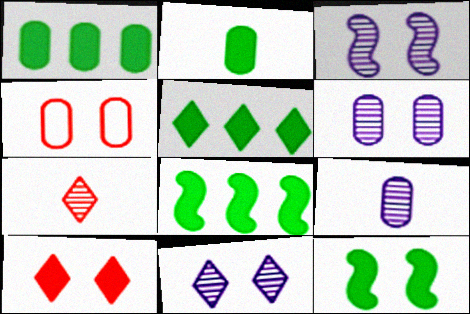[[1, 4, 9], 
[1, 5, 8], 
[2, 5, 12], 
[3, 6, 11], 
[4, 11, 12]]